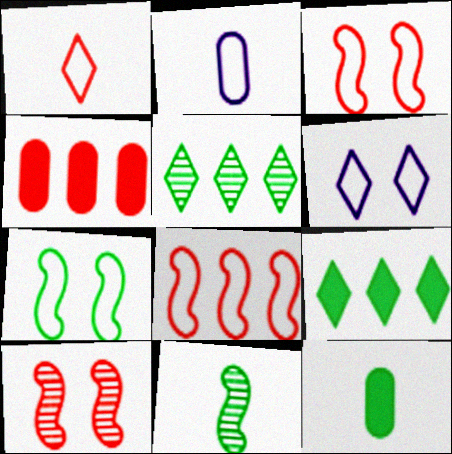[[1, 4, 10], 
[2, 9, 10], 
[4, 6, 11], 
[5, 7, 12]]